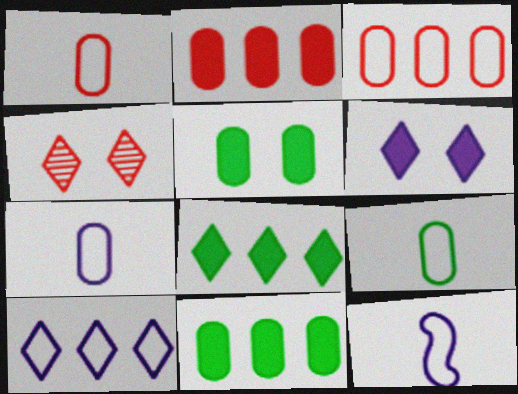[[1, 7, 9], 
[4, 11, 12]]